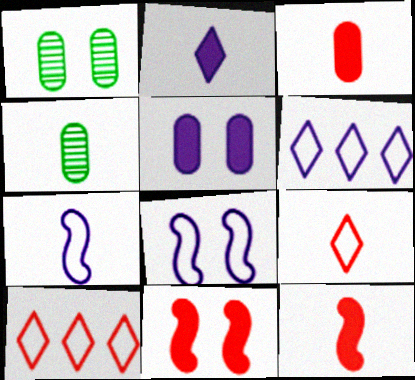[[1, 6, 12], 
[4, 6, 11]]